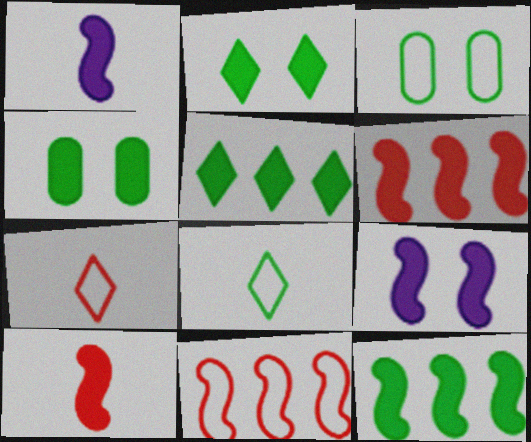[[9, 10, 12]]